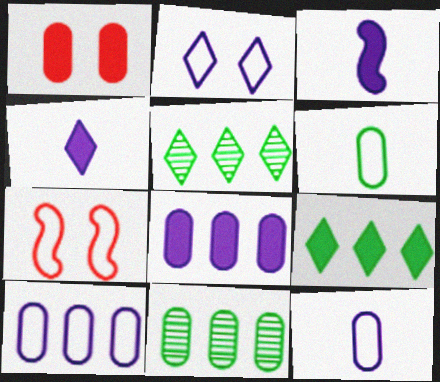[[1, 3, 9], 
[1, 11, 12], 
[4, 7, 11]]